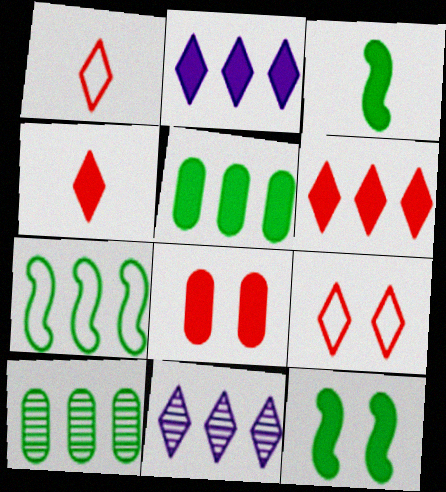[[2, 3, 8]]